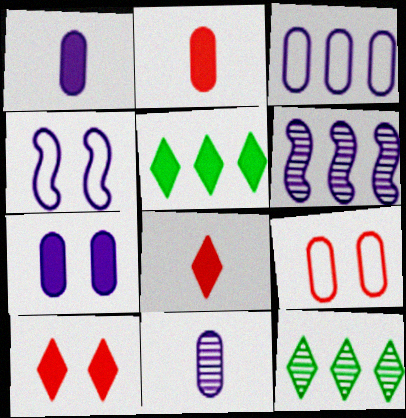[[2, 4, 12], 
[3, 7, 11]]